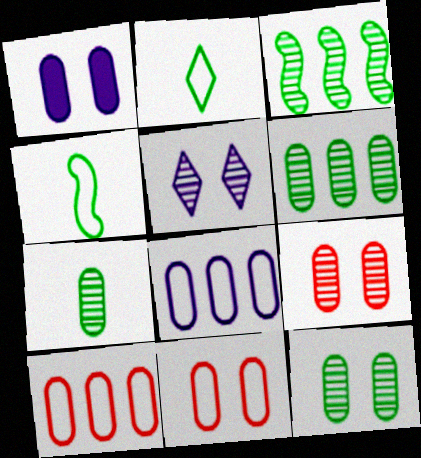[[1, 7, 10], 
[1, 11, 12], 
[6, 7, 12]]